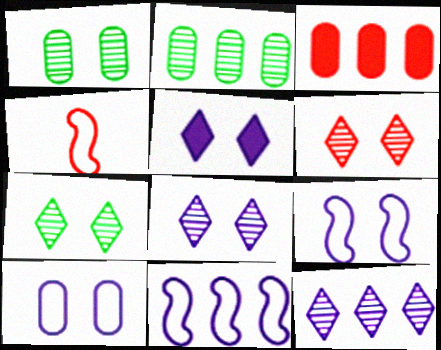[[2, 4, 5], 
[3, 4, 6], 
[6, 7, 8]]